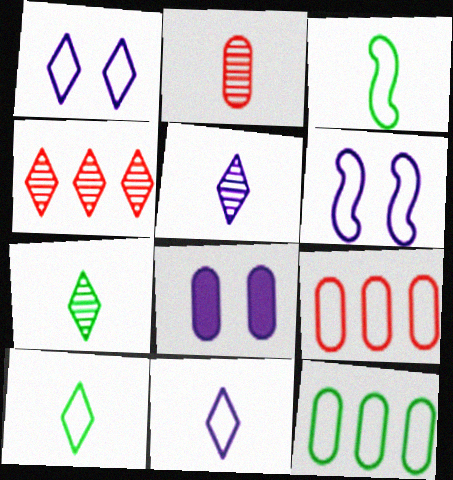[[1, 3, 9], 
[2, 8, 12], 
[3, 4, 8], 
[6, 9, 10]]